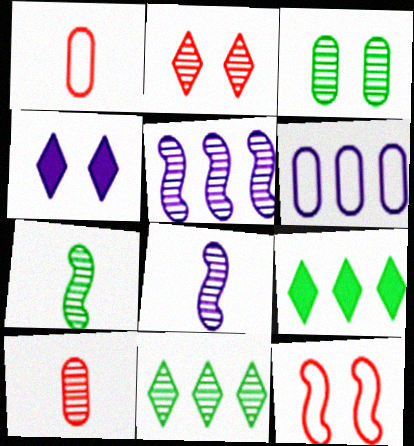[[3, 4, 12], 
[3, 7, 11], 
[4, 6, 8]]